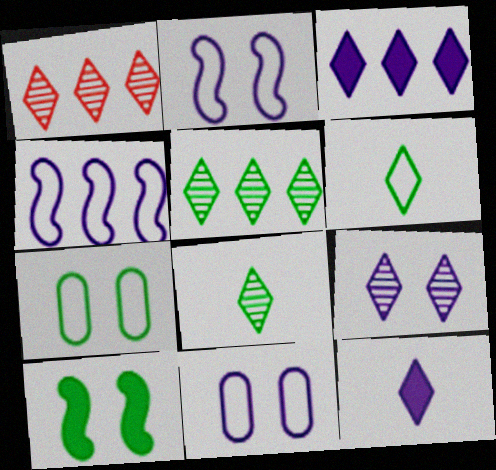[[1, 8, 9]]